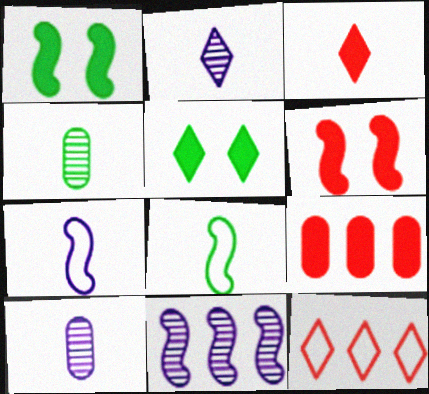[[1, 10, 12], 
[2, 5, 12], 
[3, 4, 7], 
[3, 6, 9], 
[3, 8, 10], 
[6, 8, 11]]